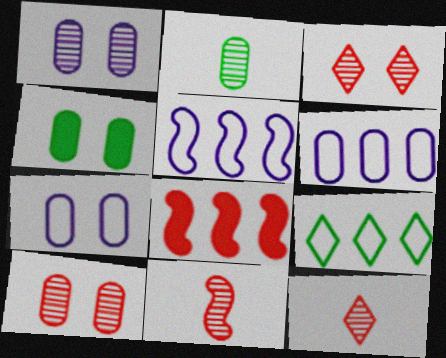[[4, 5, 12], 
[4, 7, 10]]